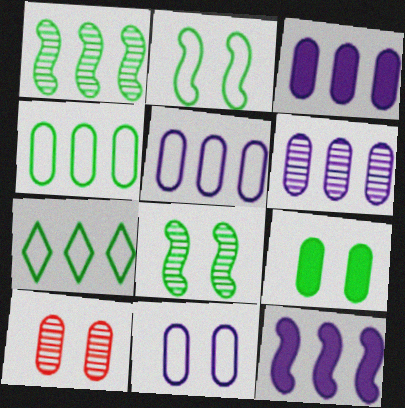[[3, 5, 6], 
[9, 10, 11]]